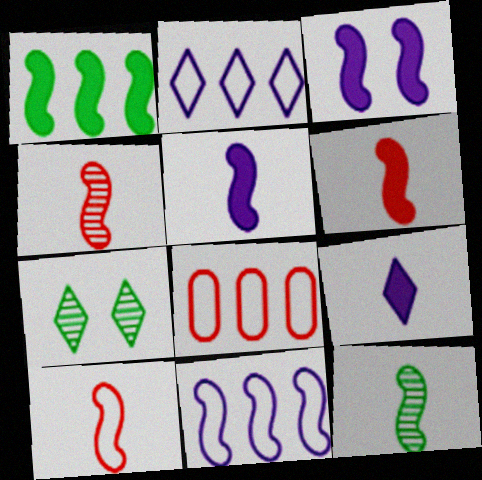[[1, 3, 6], 
[4, 6, 10], 
[5, 7, 8], 
[5, 10, 12]]